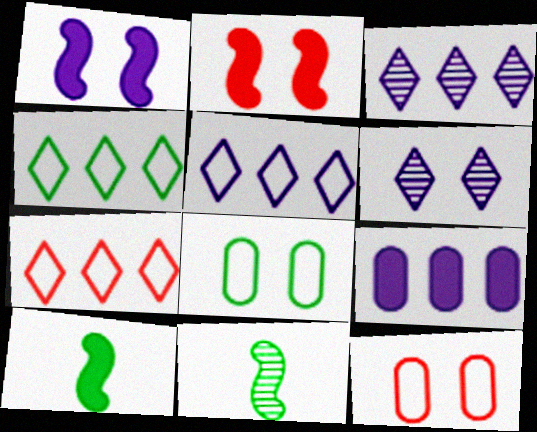[[2, 6, 8], 
[3, 10, 12], 
[4, 5, 7]]